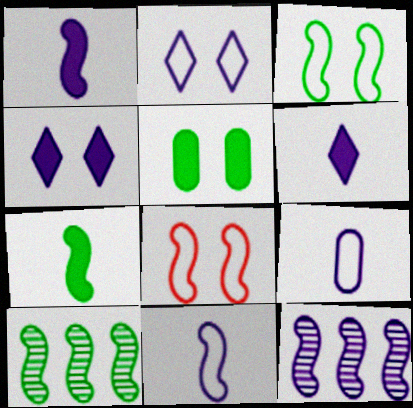[[1, 8, 10], 
[3, 7, 10], 
[4, 9, 12], 
[7, 8, 12]]